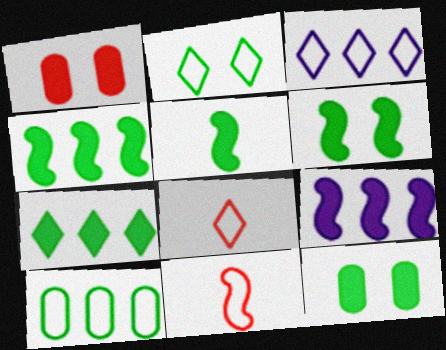[[2, 3, 8], 
[4, 5, 6], 
[5, 7, 12]]